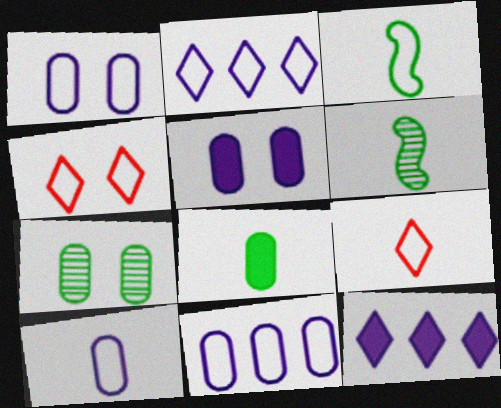[[1, 10, 11], 
[3, 4, 11], 
[3, 9, 10]]